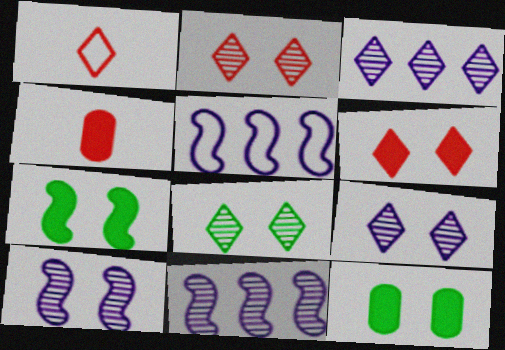[[1, 11, 12], 
[2, 8, 9], 
[4, 5, 8]]